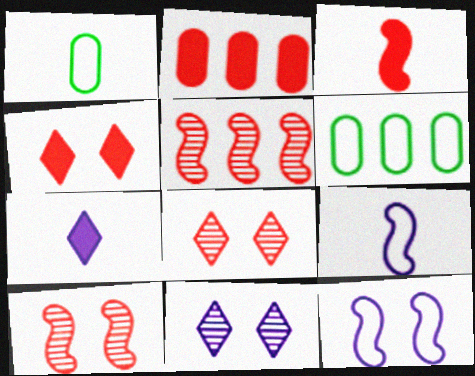[[2, 3, 4], 
[3, 6, 11], 
[6, 7, 10]]